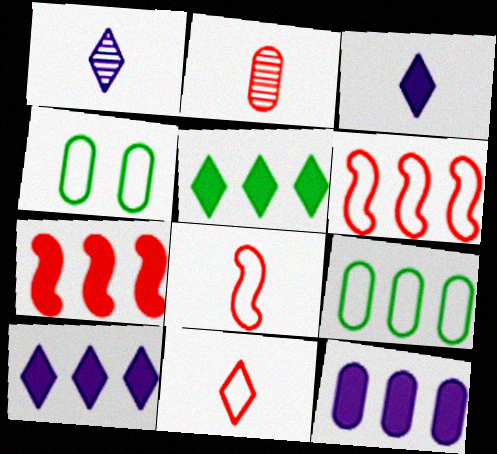[[1, 4, 7], 
[2, 4, 12], 
[5, 7, 12]]